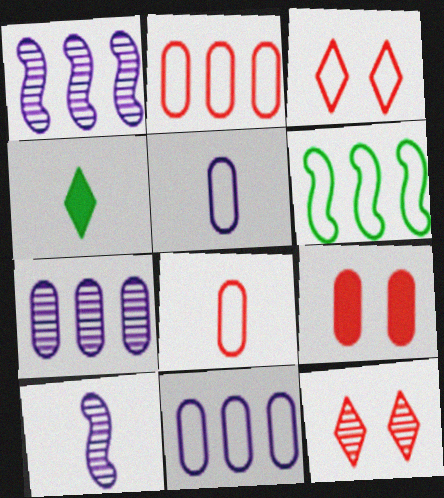[[3, 5, 6], 
[4, 8, 10]]